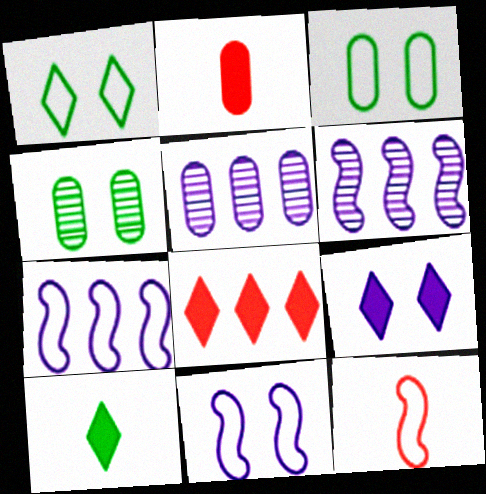[[1, 2, 6], 
[2, 3, 5], 
[8, 9, 10]]